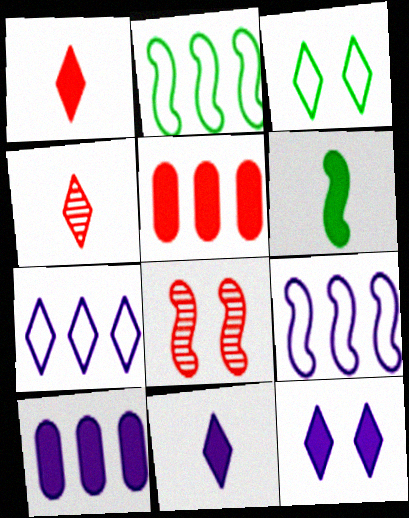[[5, 6, 12], 
[6, 8, 9]]